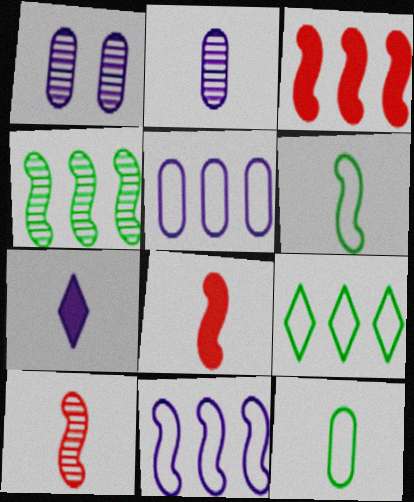[[1, 7, 11], 
[1, 8, 9], 
[3, 4, 11], 
[7, 10, 12]]